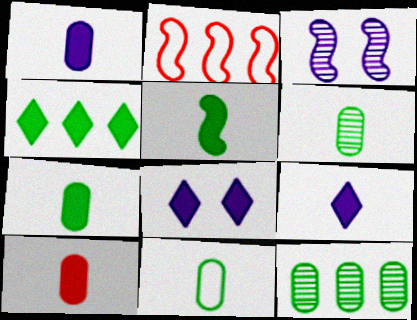[[1, 7, 10], 
[2, 3, 5], 
[2, 6, 8], 
[5, 9, 10], 
[6, 7, 11]]